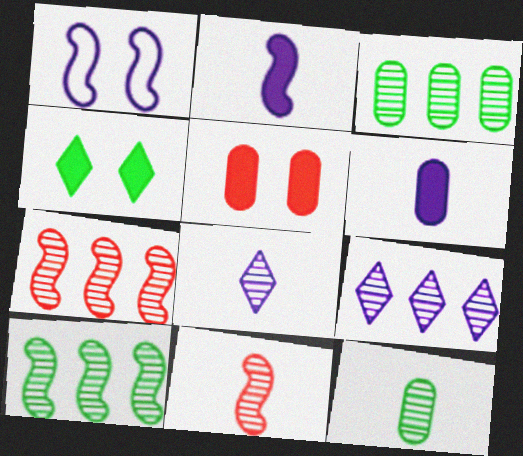[[1, 6, 9], 
[3, 7, 9], 
[8, 11, 12]]